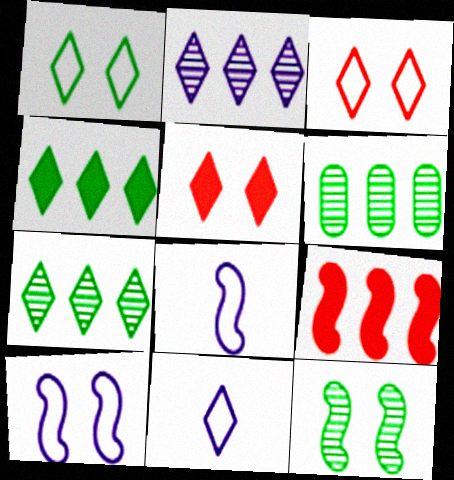[[5, 6, 8], 
[5, 7, 11], 
[8, 9, 12]]